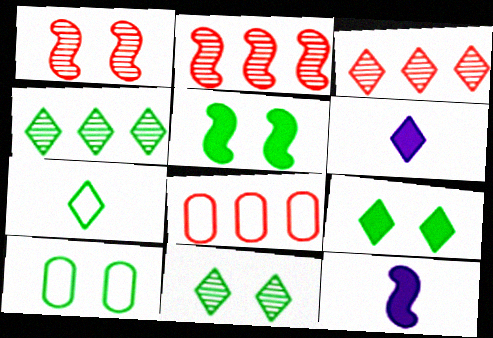[[2, 6, 10], 
[3, 10, 12], 
[4, 7, 9], 
[5, 10, 11], 
[8, 11, 12]]